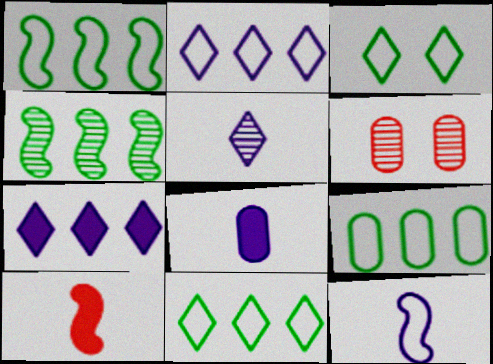[[1, 9, 11], 
[4, 5, 6], 
[5, 8, 12], 
[6, 8, 9]]